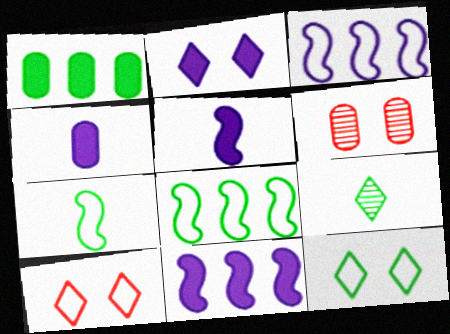[[2, 4, 11]]